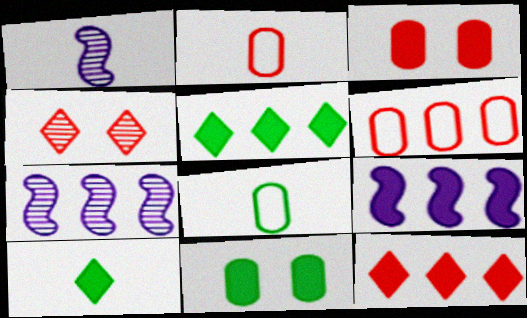[[1, 2, 10], 
[3, 9, 10], 
[4, 8, 9], 
[5, 6, 7]]